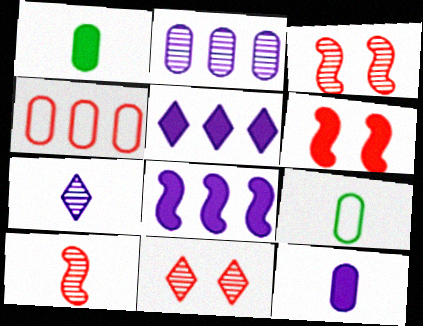[[1, 5, 6], 
[3, 5, 9], 
[8, 9, 11]]